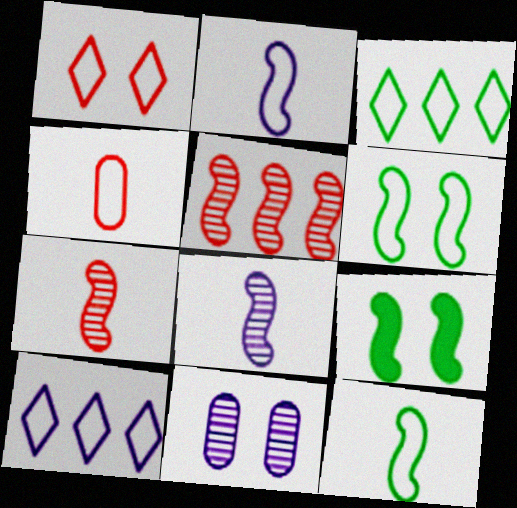[[1, 9, 11], 
[2, 5, 9], 
[4, 6, 10]]